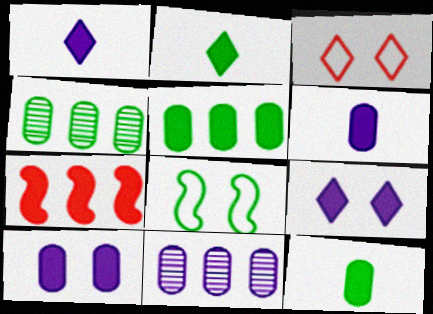[[2, 4, 8], 
[2, 7, 10], 
[7, 9, 12]]